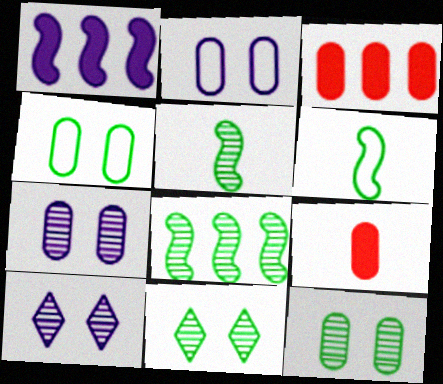[[3, 6, 10]]